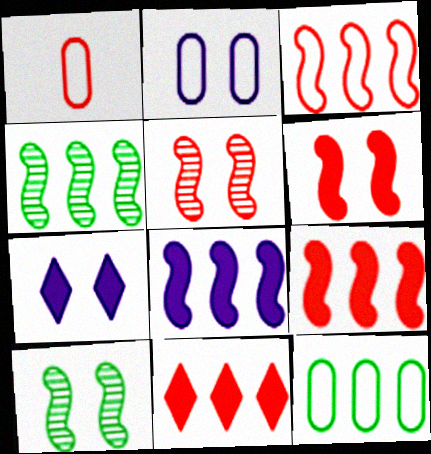[[1, 2, 12], 
[1, 4, 7], 
[1, 5, 11], 
[3, 4, 8]]